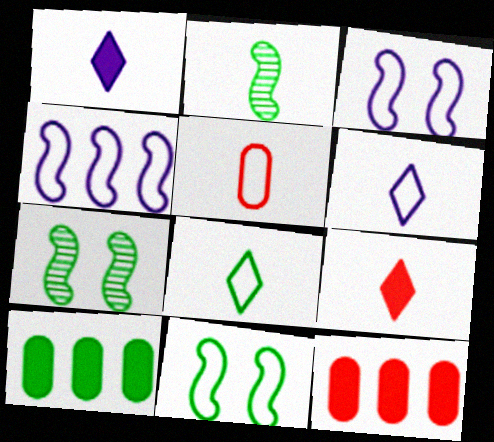[[1, 2, 5], 
[6, 7, 12], 
[7, 8, 10]]